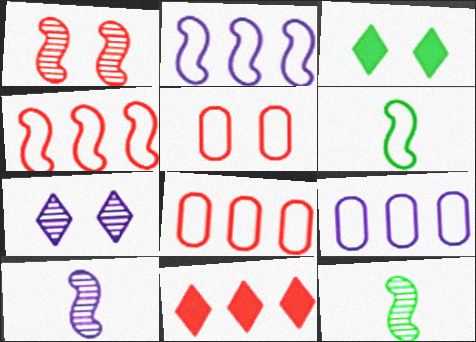[[3, 8, 10]]